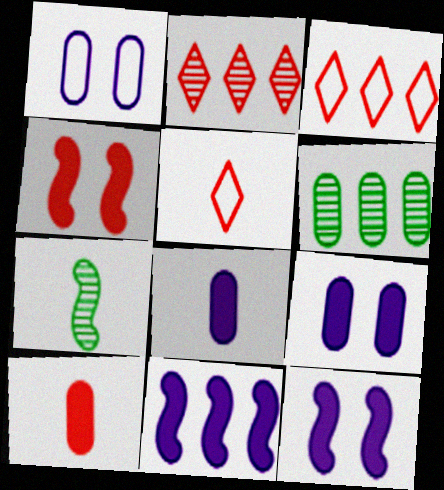[[1, 6, 10], 
[3, 6, 11], 
[3, 7, 9], 
[5, 6, 12], 
[5, 7, 8]]